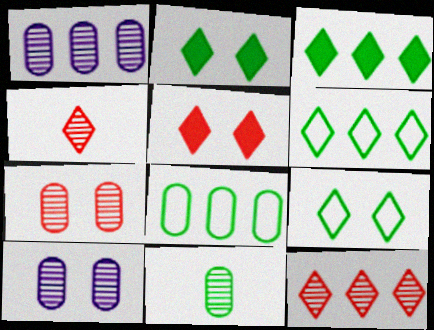[[1, 7, 11]]